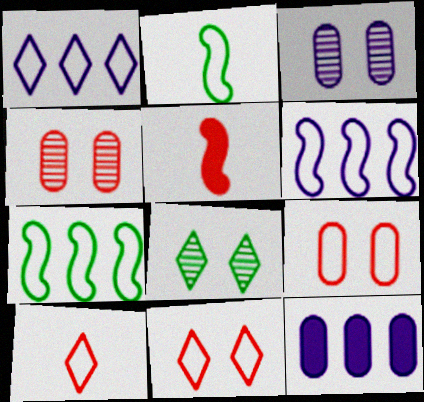[[1, 2, 9]]